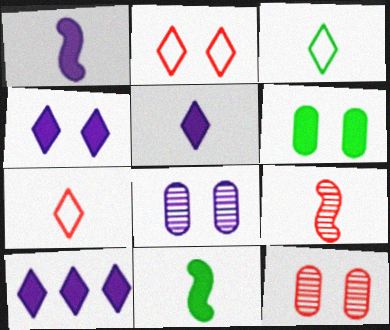[[4, 5, 10]]